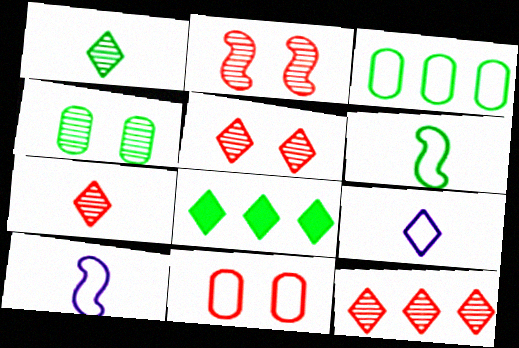[[4, 6, 8], 
[5, 7, 12], 
[5, 8, 9]]